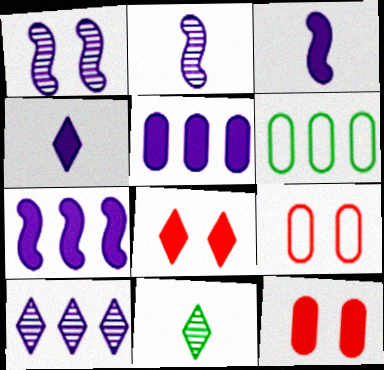[[2, 6, 8], 
[7, 9, 11]]